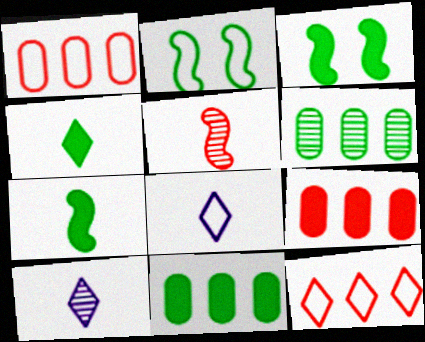[[1, 2, 8], 
[1, 3, 10], 
[2, 4, 6], 
[2, 9, 10], 
[3, 4, 11]]